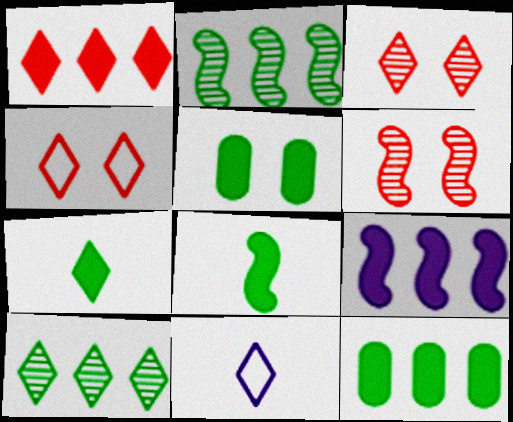[[1, 9, 12], 
[6, 11, 12]]